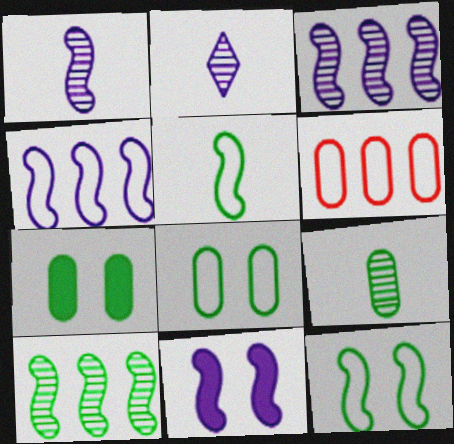[[1, 4, 11]]